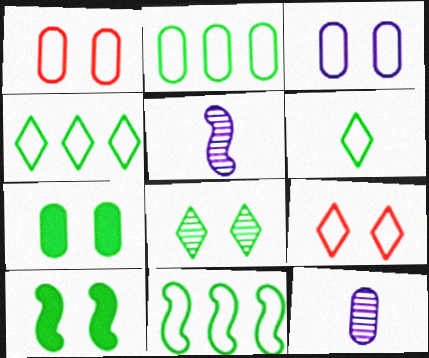[[2, 4, 11]]